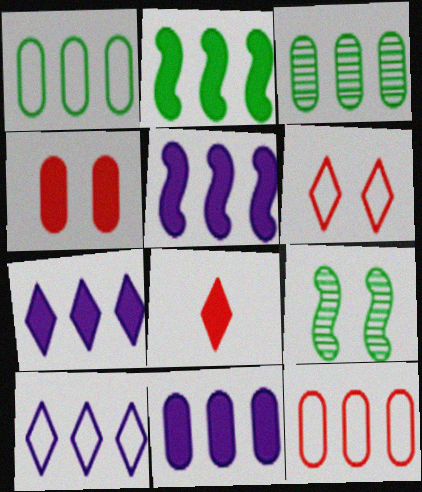[[3, 11, 12], 
[5, 7, 11]]